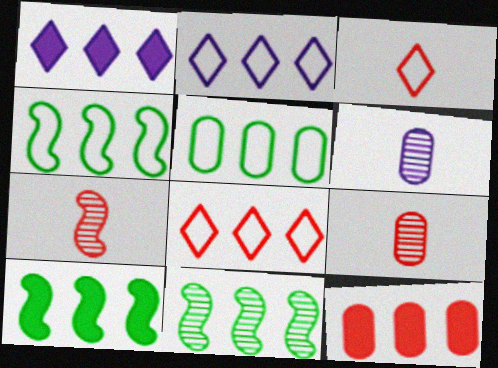[[1, 10, 12], 
[2, 11, 12], 
[4, 10, 11]]